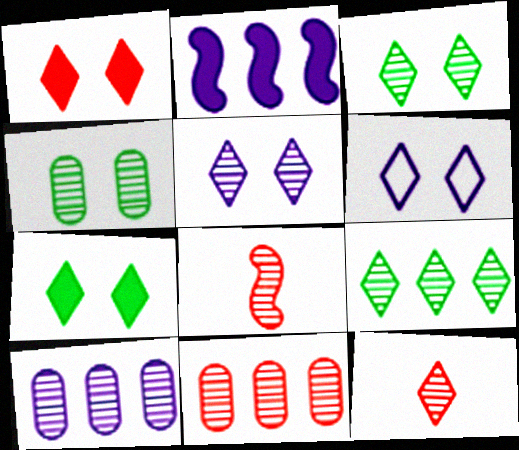[[1, 3, 6], 
[3, 8, 10], 
[5, 9, 12]]